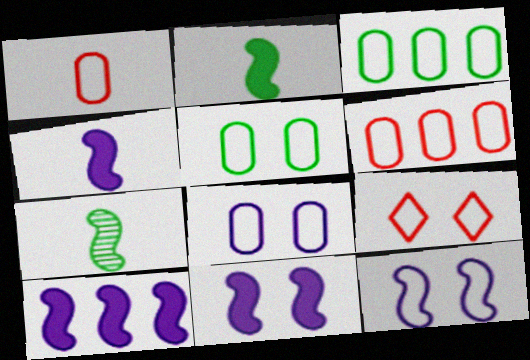[[1, 3, 8], 
[4, 10, 11], 
[5, 9, 12]]